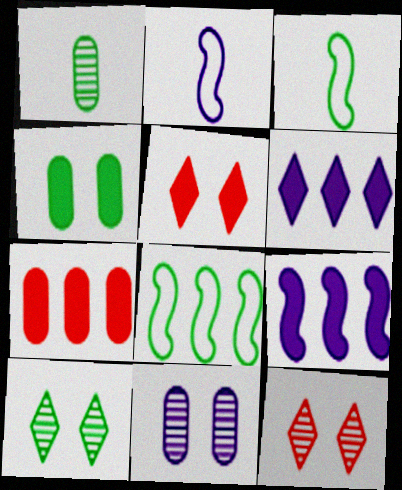[[2, 6, 11], 
[2, 7, 10]]